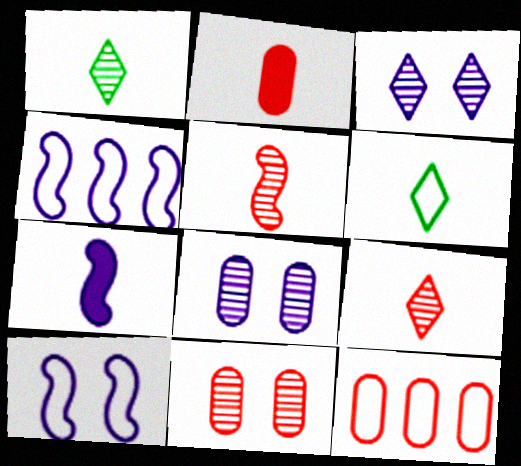[[2, 11, 12], 
[6, 10, 12]]